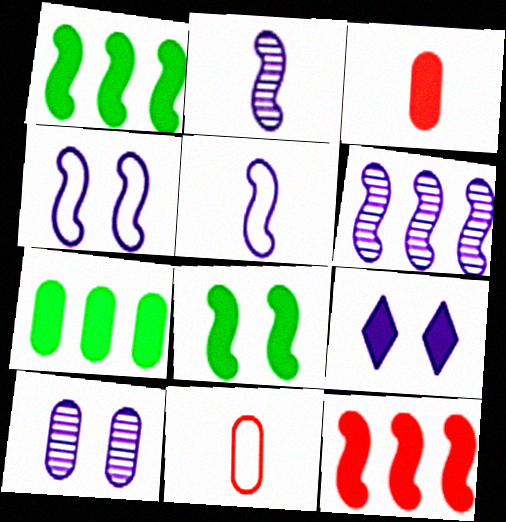[[1, 3, 9], 
[4, 9, 10], 
[7, 10, 11]]